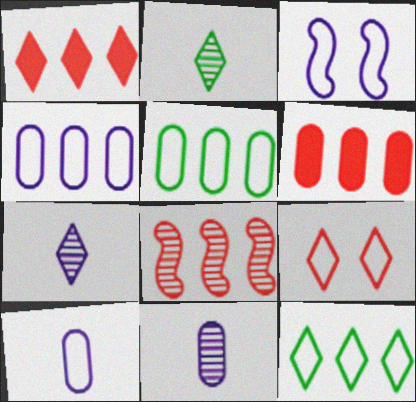[[2, 3, 6]]